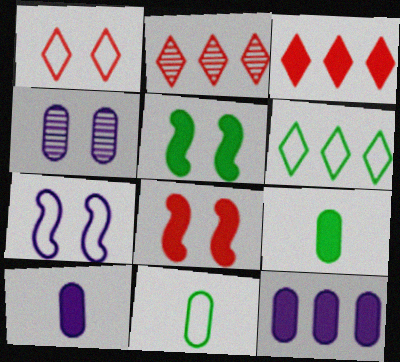[[1, 4, 5], 
[2, 7, 9], 
[3, 5, 10]]